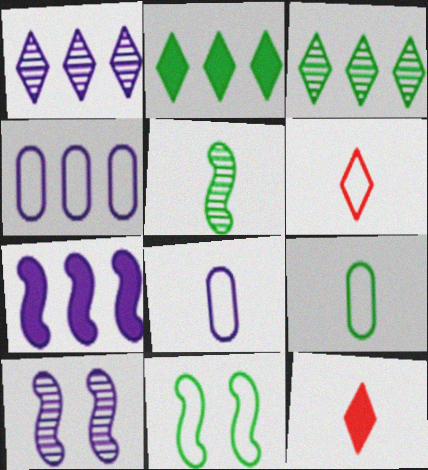[[1, 4, 7], 
[4, 6, 11], 
[5, 8, 12]]